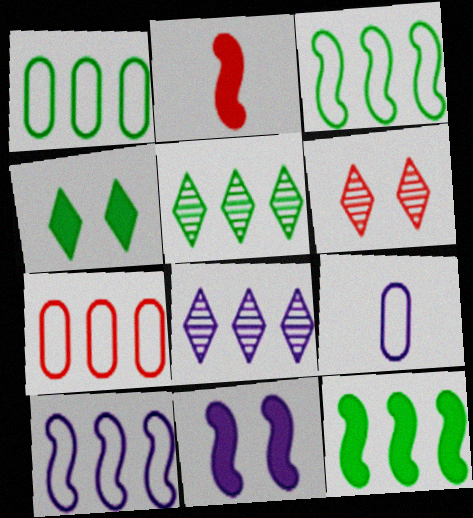[[1, 5, 12], 
[2, 6, 7], 
[2, 11, 12], 
[6, 9, 12], 
[7, 8, 12], 
[8, 9, 11]]